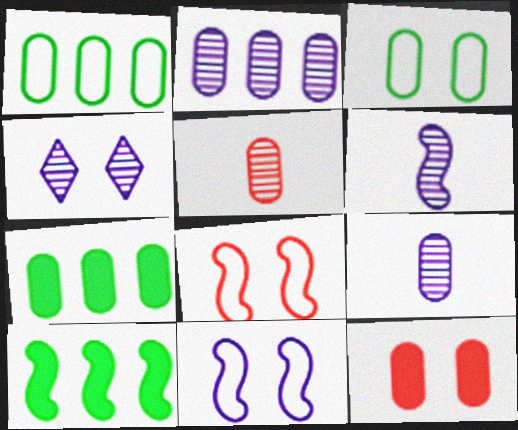[[1, 9, 12], 
[2, 4, 6], 
[6, 8, 10]]